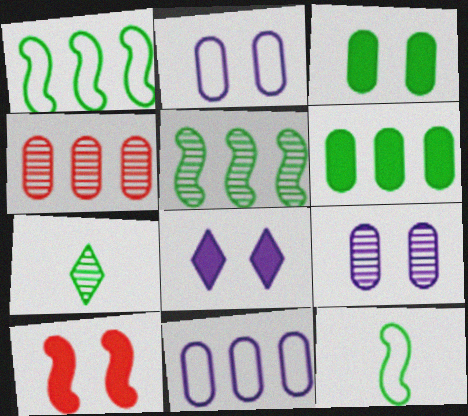[[1, 3, 7], 
[3, 8, 10], 
[4, 6, 11], 
[4, 8, 12], 
[7, 10, 11]]